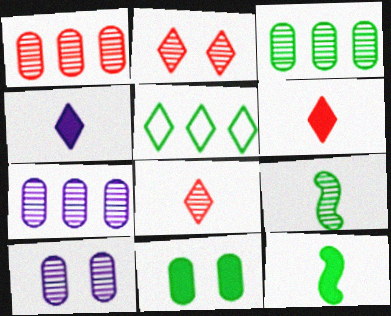[[1, 3, 7], 
[2, 4, 5], 
[2, 7, 9], 
[5, 9, 11]]